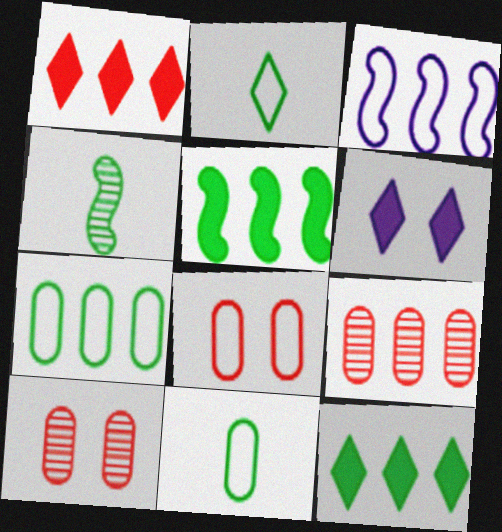[[2, 3, 8], 
[3, 9, 12]]